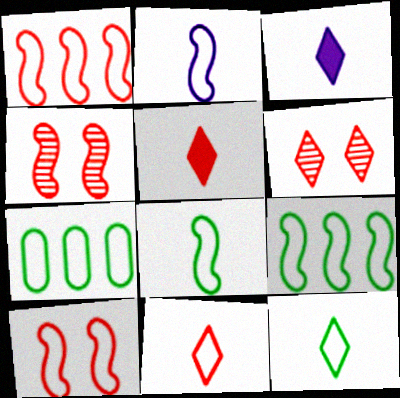[[2, 9, 10], 
[3, 4, 7]]